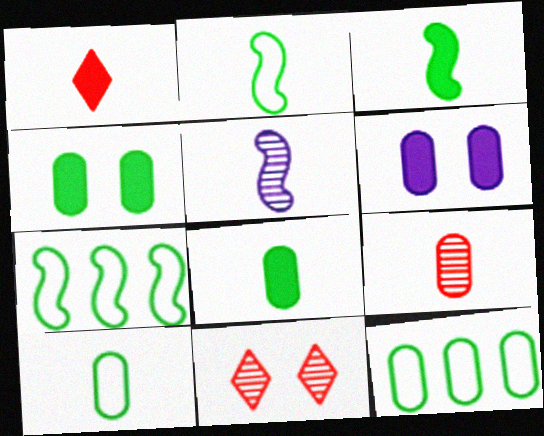[[1, 5, 10], 
[6, 9, 12]]